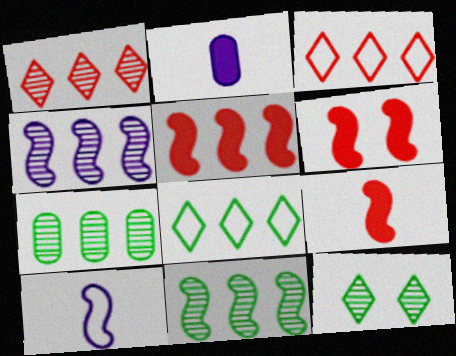[[1, 4, 7], 
[5, 6, 9], 
[6, 10, 11]]